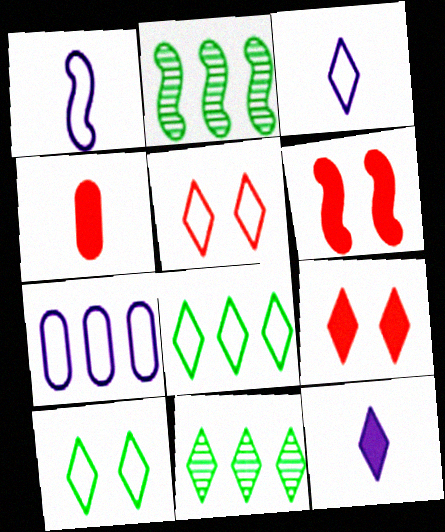[[1, 2, 6], 
[3, 5, 8], 
[3, 9, 11], 
[5, 11, 12]]